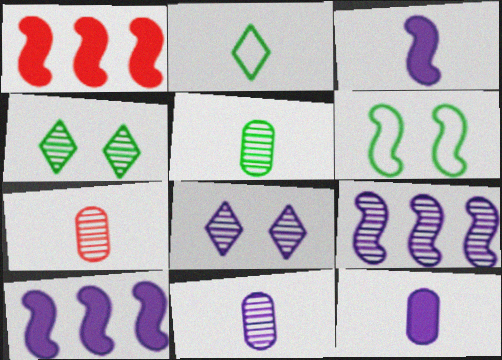[[2, 3, 7], 
[4, 7, 9], 
[5, 7, 11], 
[8, 9, 11]]